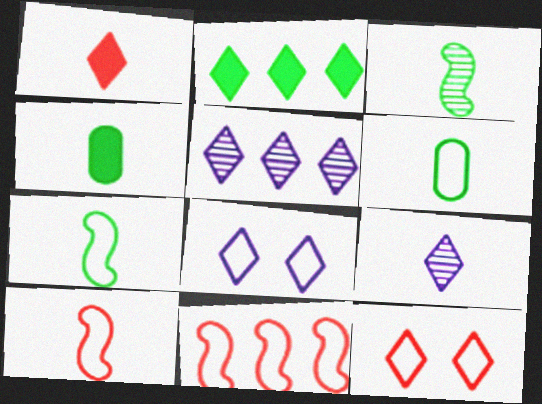[[2, 9, 12], 
[4, 9, 10], 
[6, 8, 11]]